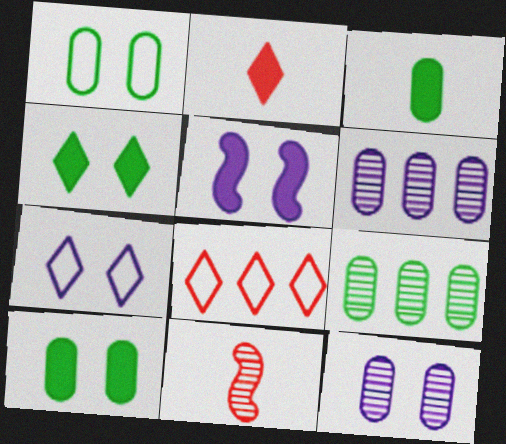[[1, 3, 9], 
[5, 7, 12]]